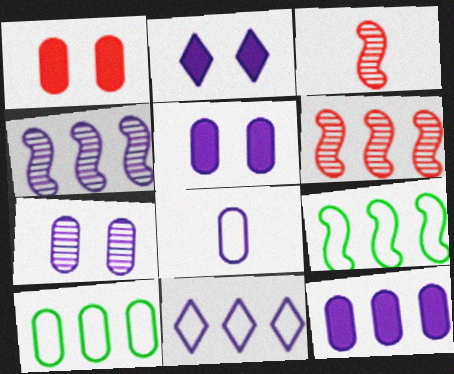[[2, 3, 10], 
[2, 4, 8], 
[4, 11, 12], 
[7, 8, 12]]